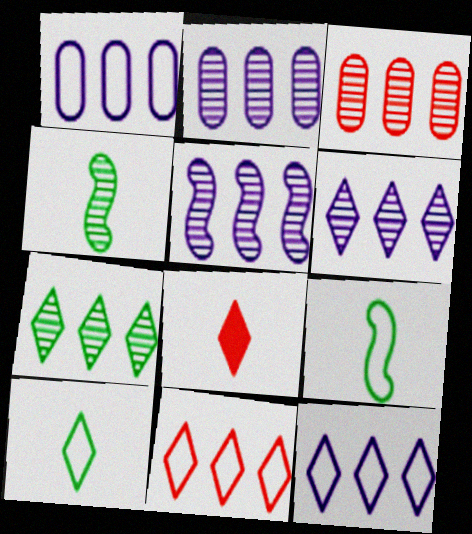[[2, 5, 6], 
[3, 5, 7]]